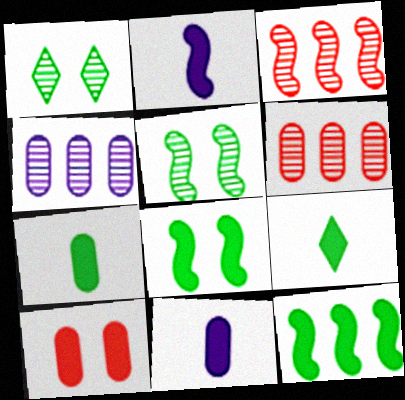[]